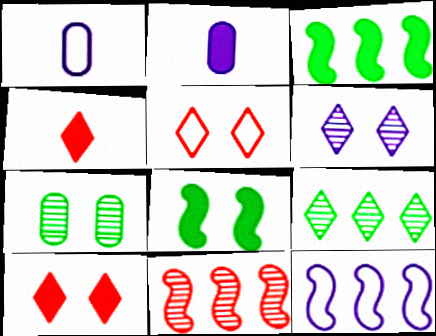[[2, 3, 10], 
[2, 6, 12], 
[3, 11, 12], 
[4, 7, 12]]